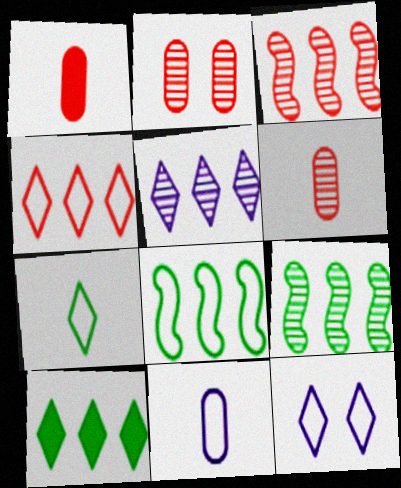[[1, 9, 12], 
[4, 5, 10], 
[4, 7, 12]]